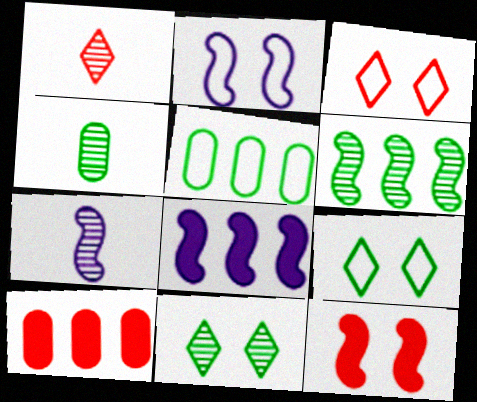[[1, 4, 7], 
[2, 7, 8], 
[3, 4, 8], 
[4, 6, 11], 
[7, 9, 10]]